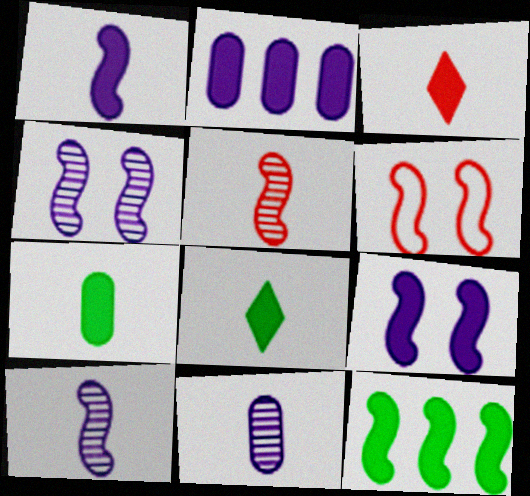[[1, 3, 7], 
[6, 10, 12]]